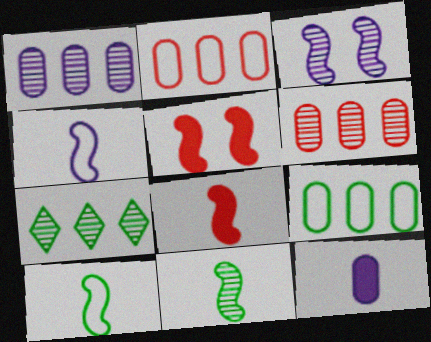[[4, 8, 11]]